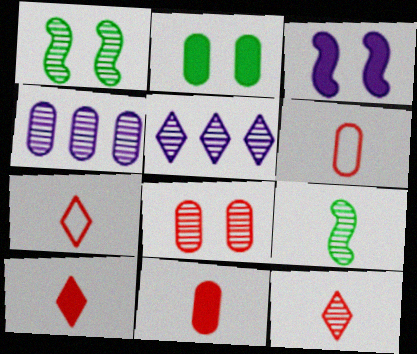[[1, 4, 12], 
[2, 4, 6], 
[5, 8, 9], 
[7, 10, 12]]